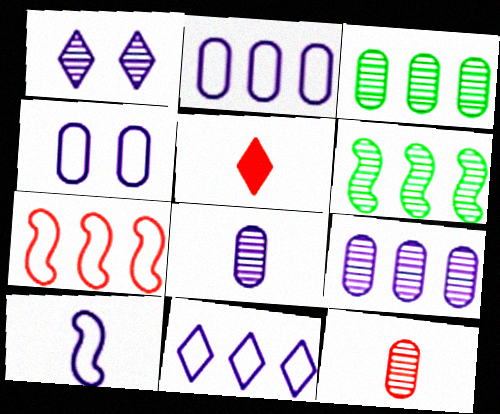[[1, 6, 12], 
[4, 5, 6], 
[4, 10, 11]]